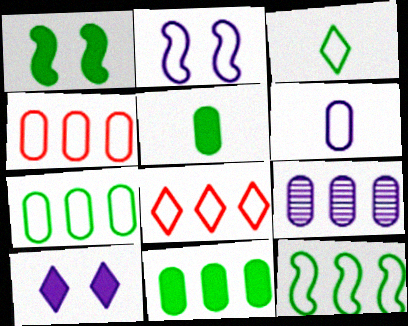[[2, 3, 4], 
[4, 9, 11]]